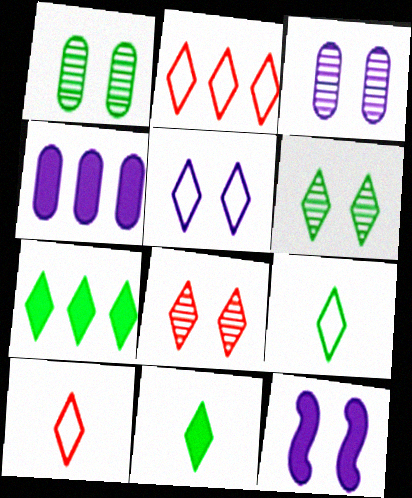[[2, 5, 9], 
[3, 5, 12], 
[6, 7, 9]]